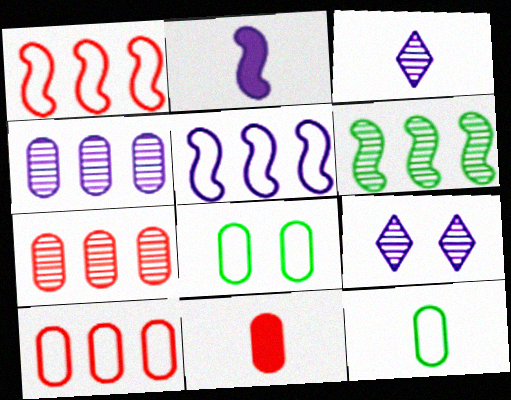[[4, 8, 11]]